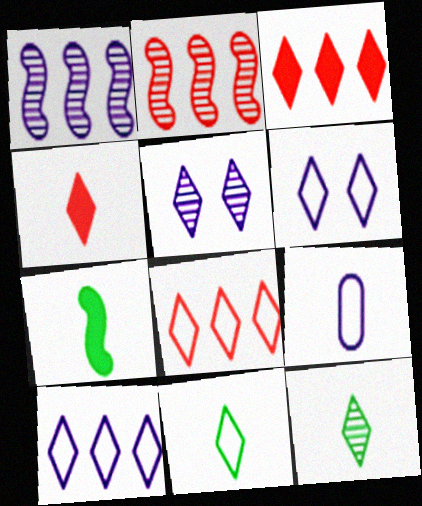[[3, 5, 11], 
[3, 6, 12], 
[6, 8, 11]]